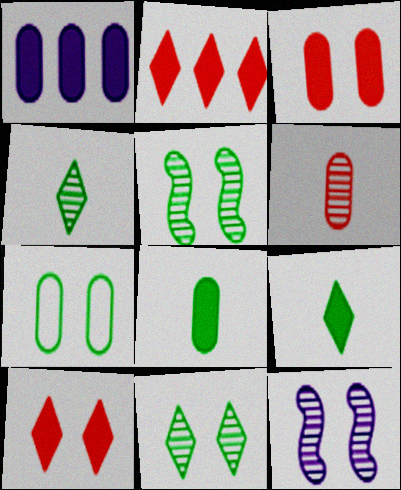[[1, 3, 8], 
[1, 6, 7], 
[7, 10, 12]]